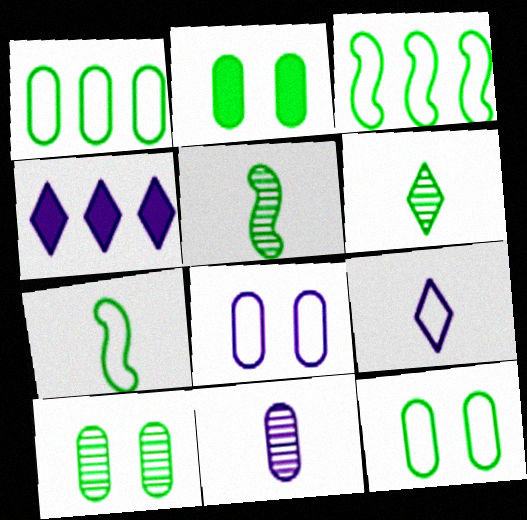[[2, 3, 6], 
[2, 10, 12]]